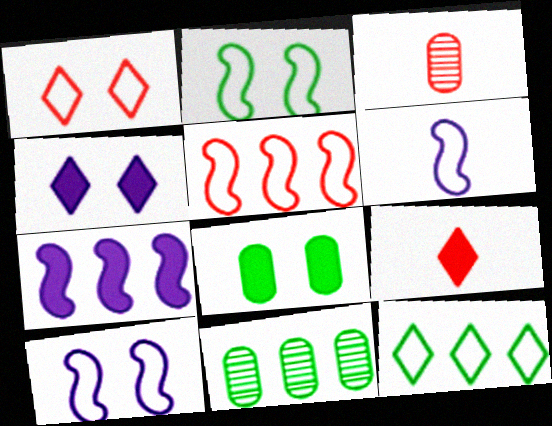[[2, 5, 6], 
[7, 8, 9], 
[9, 10, 11]]